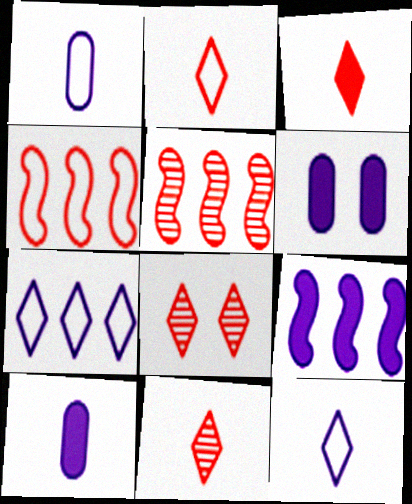[[2, 3, 11]]